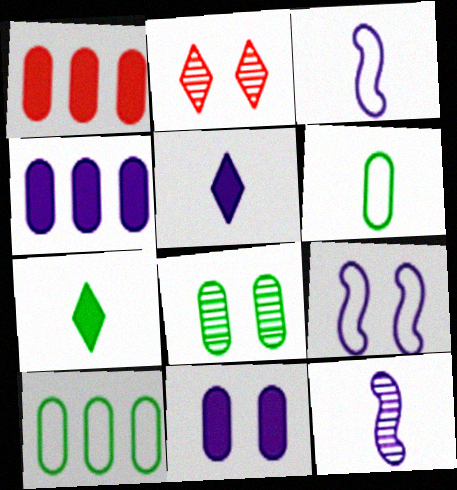[]